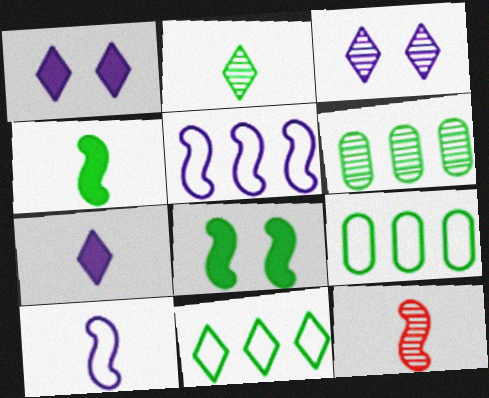[[1, 9, 12], 
[2, 8, 9], 
[3, 6, 12], 
[4, 10, 12], 
[5, 8, 12]]